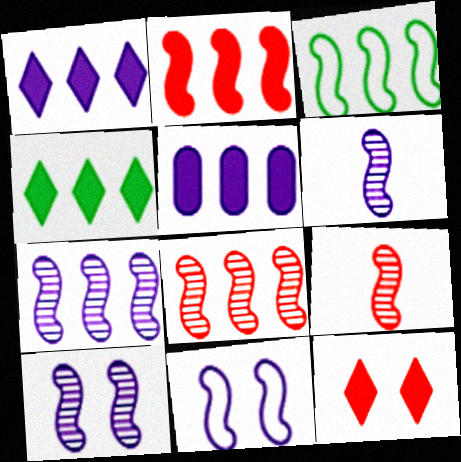[[2, 3, 7], 
[2, 4, 5], 
[6, 7, 10]]